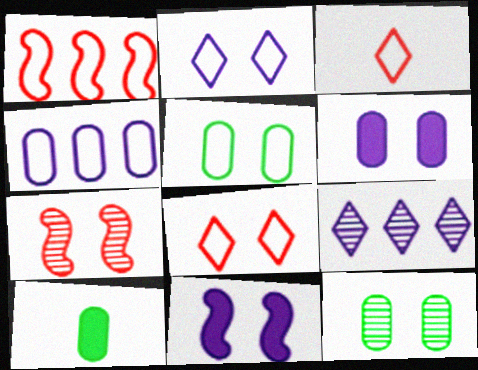[[8, 11, 12]]